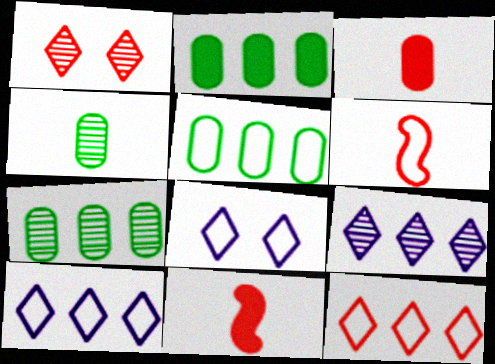[[2, 5, 7], 
[5, 6, 8], 
[7, 8, 11]]